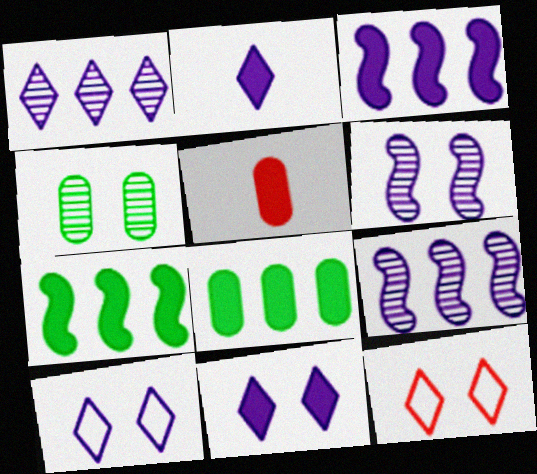[[1, 2, 10], 
[5, 7, 11]]